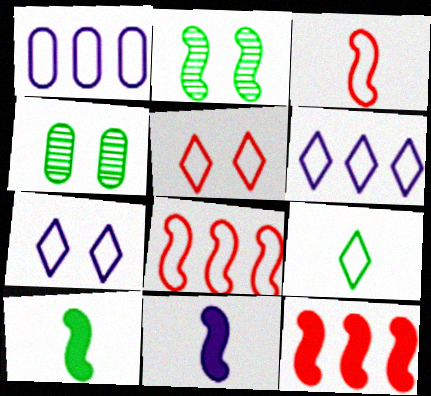[[2, 8, 11], 
[5, 6, 9]]